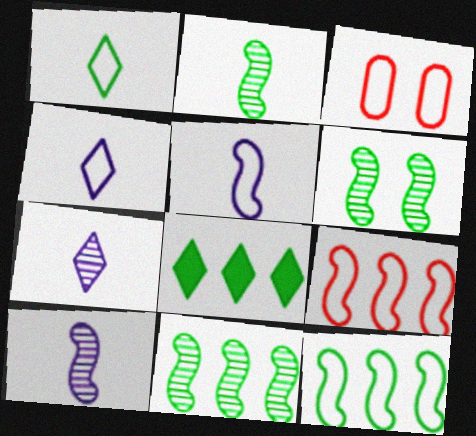[[2, 6, 11], 
[3, 4, 12], 
[3, 8, 10]]